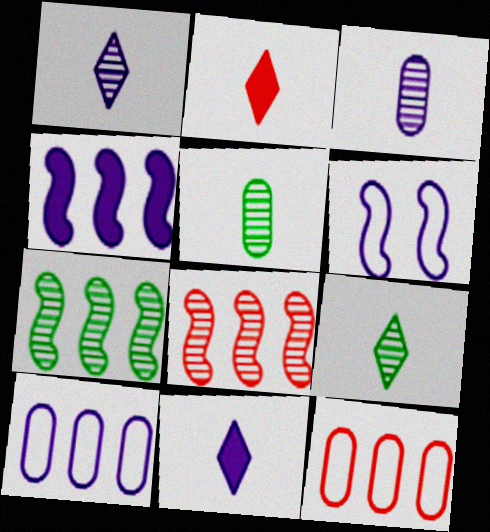[]